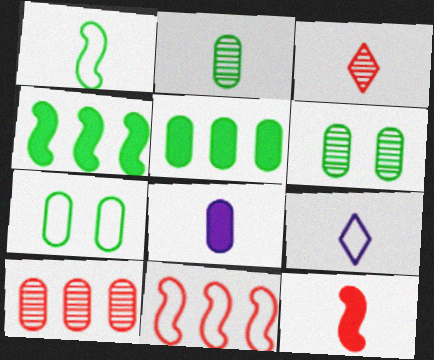[[1, 3, 8], 
[2, 5, 7], 
[2, 9, 12], 
[7, 8, 10], 
[7, 9, 11]]